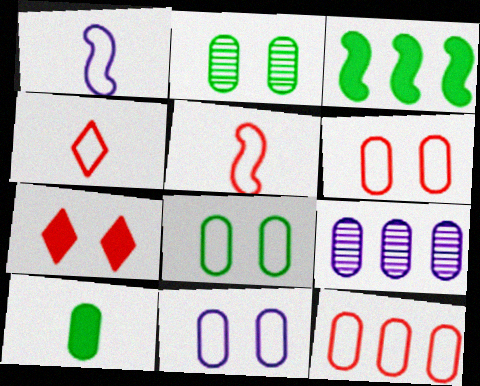[[6, 8, 11], 
[6, 9, 10]]